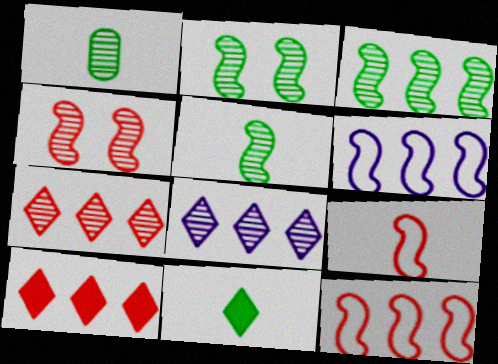[[1, 4, 8], 
[2, 3, 5]]